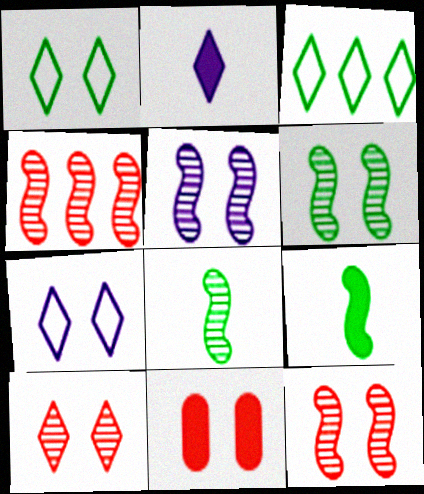[[1, 5, 11], 
[2, 3, 10], 
[4, 5, 8], 
[5, 6, 12], 
[6, 7, 11]]